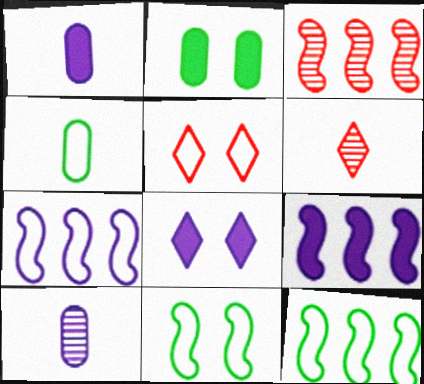[[1, 8, 9], 
[2, 6, 7], 
[3, 4, 8], 
[3, 9, 12], 
[4, 5, 7], 
[7, 8, 10]]